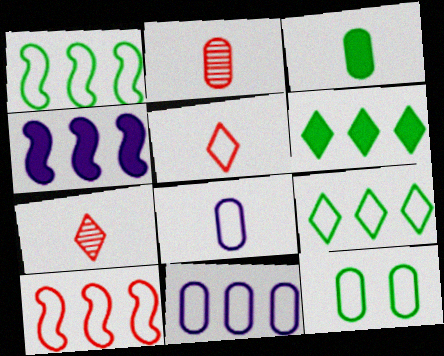[[2, 3, 8], 
[4, 7, 12], 
[9, 10, 11]]